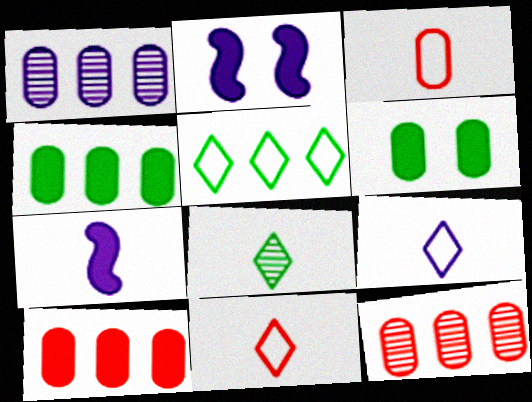[[1, 2, 9], 
[1, 3, 6], 
[3, 7, 8]]